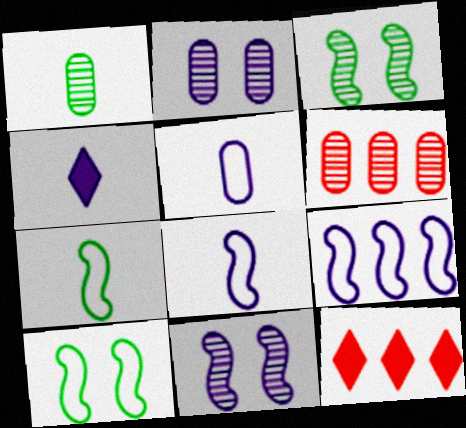[[1, 2, 6], 
[2, 4, 9], 
[2, 7, 12], 
[3, 5, 12], 
[4, 6, 10]]